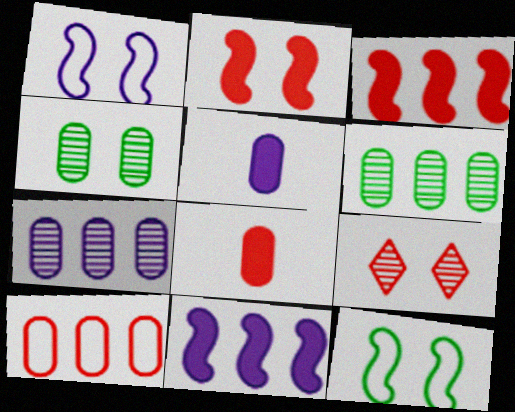[[4, 5, 10]]